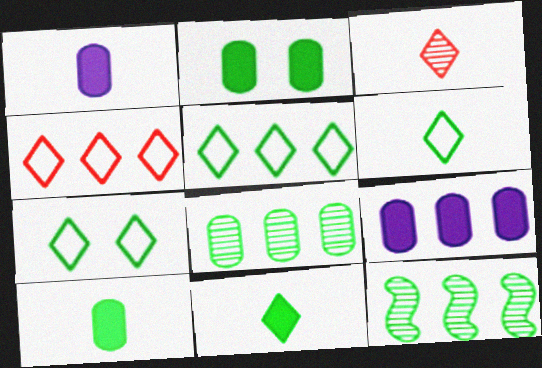[[2, 6, 12], 
[4, 9, 12], 
[5, 6, 7], 
[7, 10, 12]]